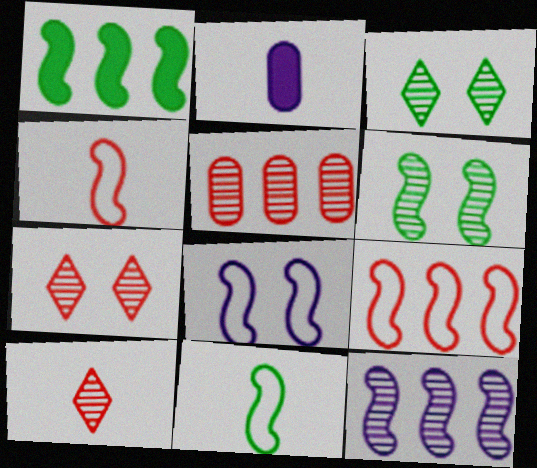[[1, 6, 11], 
[1, 9, 12], 
[2, 3, 9], 
[2, 10, 11], 
[8, 9, 11]]